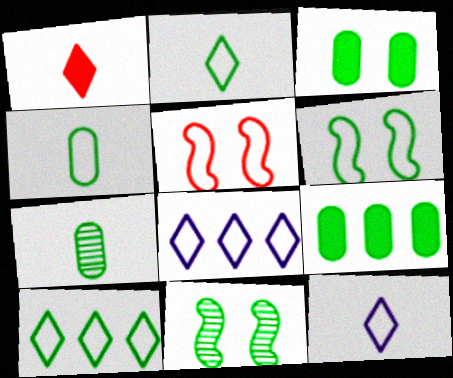[[2, 9, 11], 
[4, 5, 8], 
[4, 6, 10]]